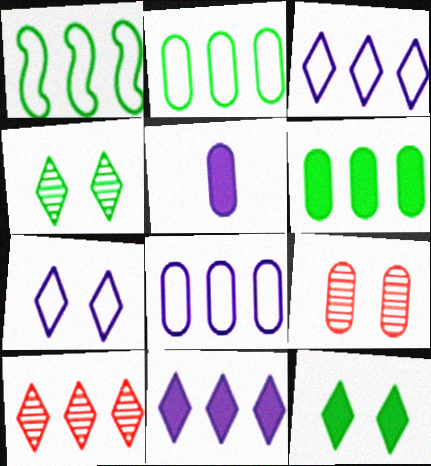[[2, 5, 9]]